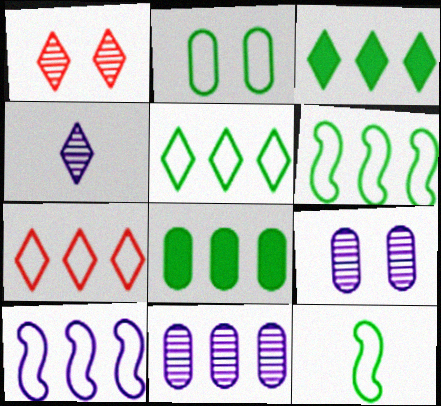[[2, 5, 12]]